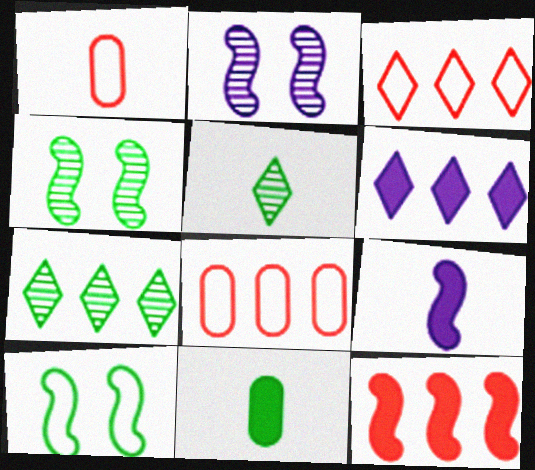[[1, 4, 6], 
[1, 5, 9], 
[2, 3, 11], 
[3, 6, 7], 
[7, 10, 11]]